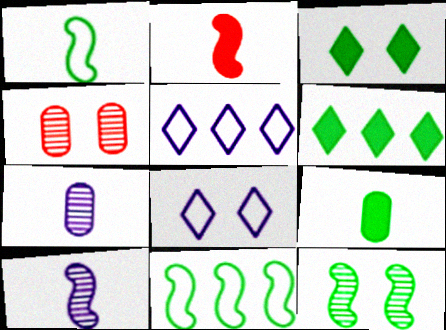[[1, 2, 10]]